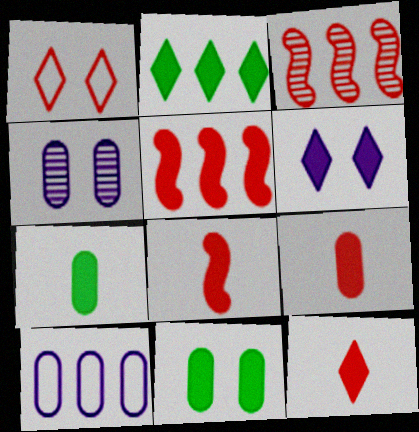[[1, 3, 9], 
[2, 3, 10], 
[2, 6, 12], 
[5, 6, 7], 
[8, 9, 12]]